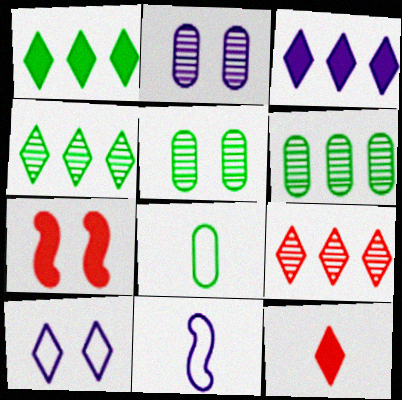[[2, 3, 11], 
[4, 10, 12], 
[5, 7, 10]]